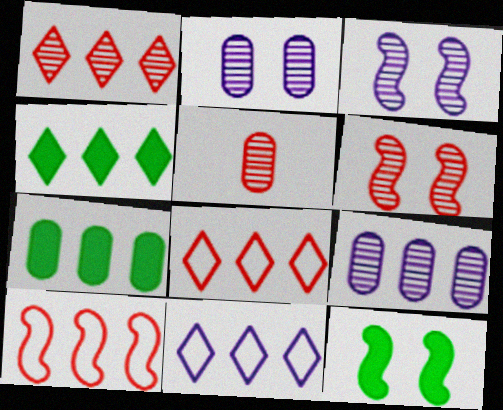[[1, 4, 11], 
[1, 5, 6], 
[4, 9, 10], 
[5, 11, 12]]